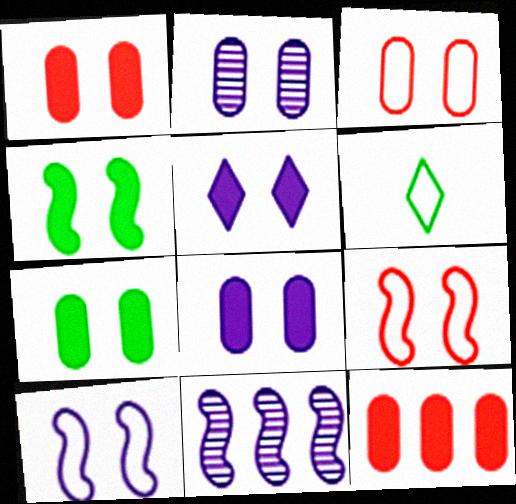[[1, 4, 5], 
[1, 6, 11], 
[1, 7, 8], 
[2, 3, 7], 
[2, 5, 10]]